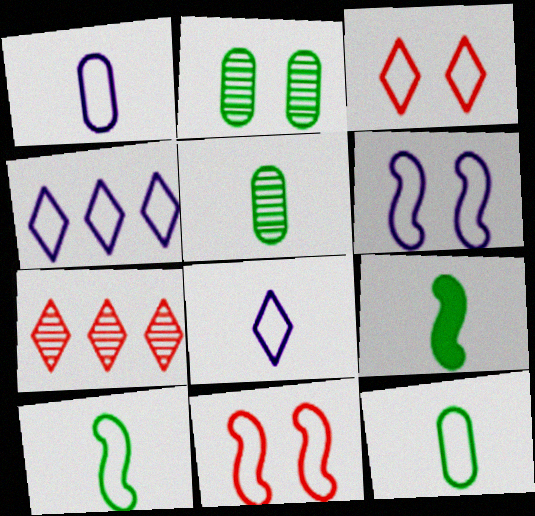[[1, 4, 6], 
[4, 11, 12]]